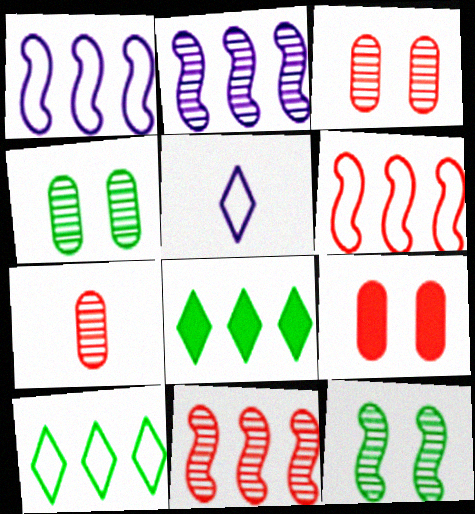[]